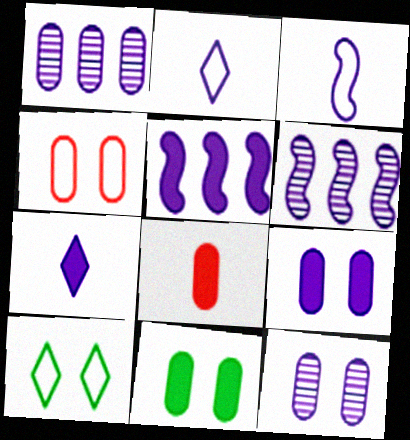[[2, 5, 12], 
[2, 6, 9], 
[4, 11, 12], 
[5, 7, 9], 
[6, 8, 10]]